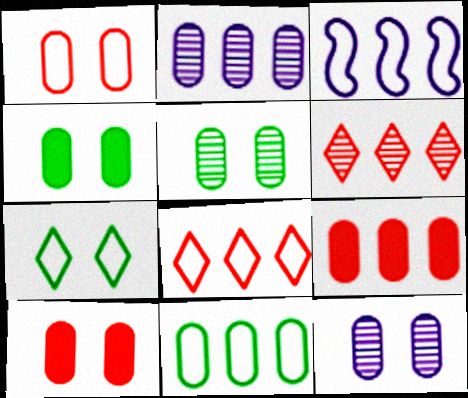[[1, 4, 12], 
[2, 9, 11], 
[3, 8, 11]]